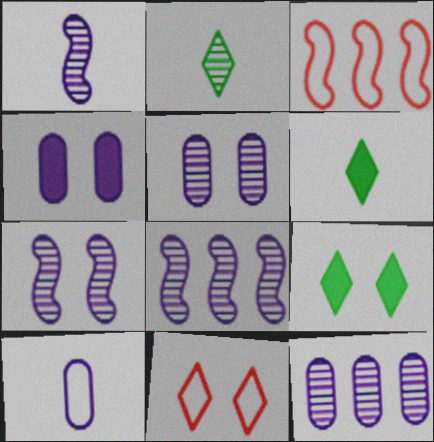[[1, 7, 8], 
[2, 3, 4], 
[3, 5, 6], 
[4, 10, 12]]